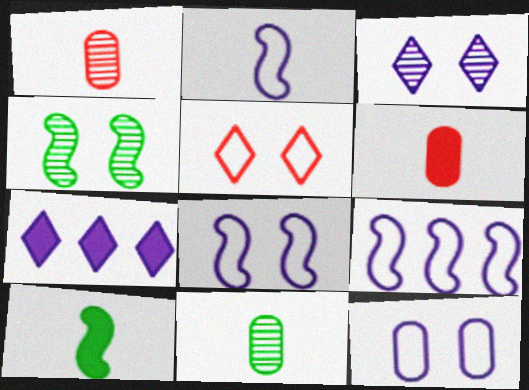[[2, 8, 9]]